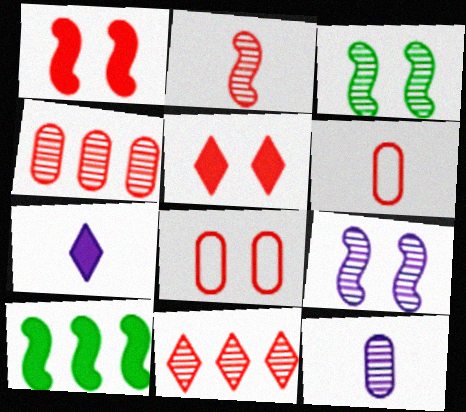[[1, 6, 11], 
[3, 11, 12]]